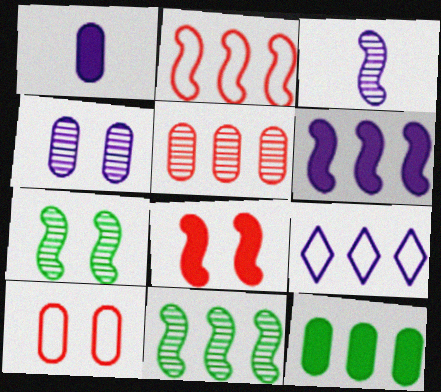[[2, 6, 11]]